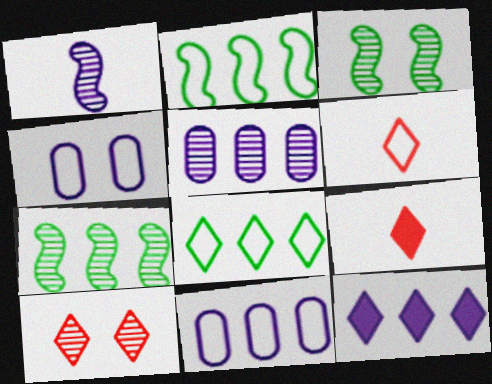[[1, 4, 12], 
[2, 4, 6], 
[3, 9, 11], 
[4, 7, 9]]